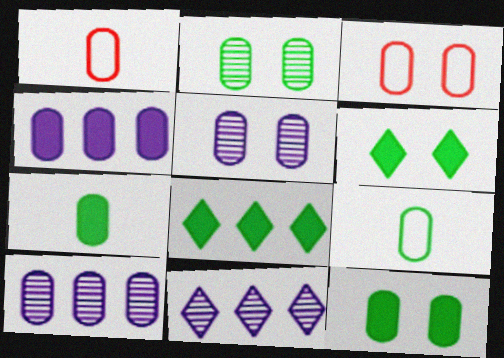[[1, 2, 4], 
[1, 10, 12], 
[3, 5, 12], 
[3, 7, 10]]